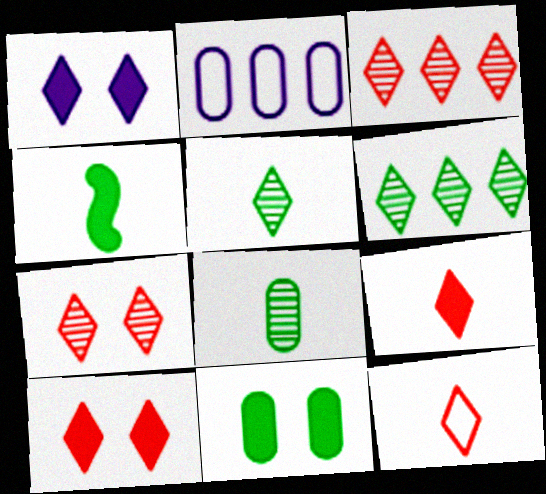[[1, 6, 12], 
[2, 4, 7], 
[3, 10, 12]]